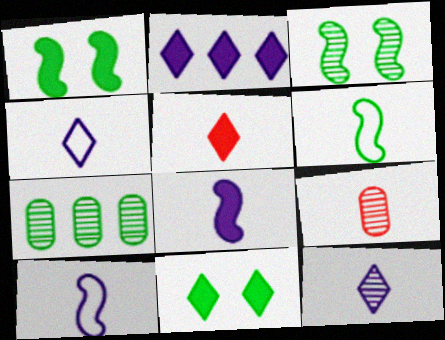[[2, 5, 11], 
[6, 7, 11]]